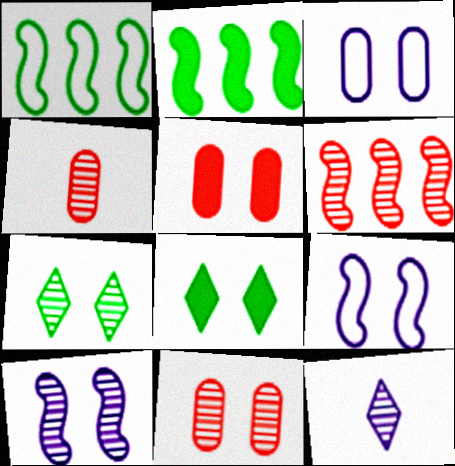[[1, 5, 12], 
[5, 7, 9], 
[7, 10, 11], 
[8, 9, 11]]